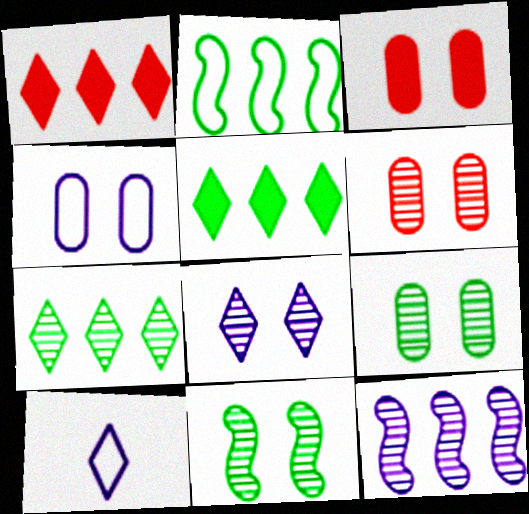[[3, 4, 9], 
[6, 8, 11]]